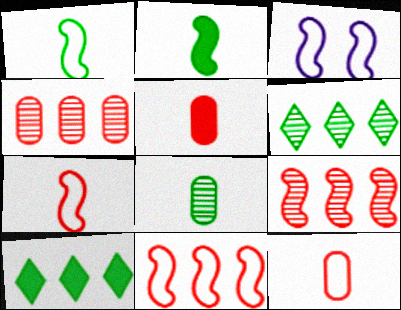[[1, 3, 11], 
[2, 3, 9], 
[3, 5, 6]]